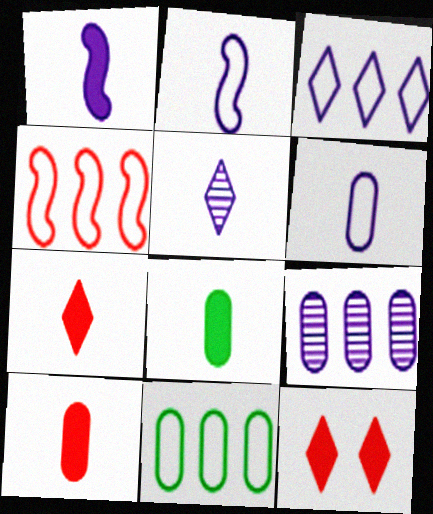[[1, 5, 6], 
[1, 7, 8], 
[3, 4, 11]]